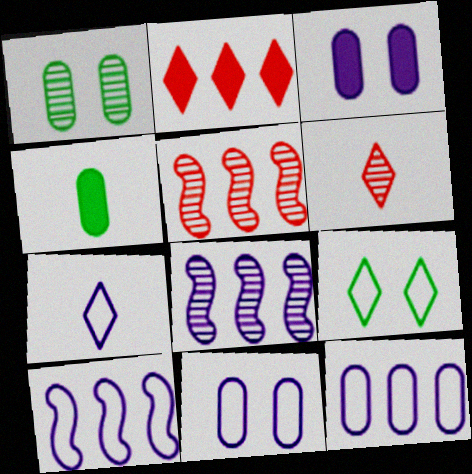[[1, 6, 8], 
[3, 7, 8], 
[7, 10, 11]]